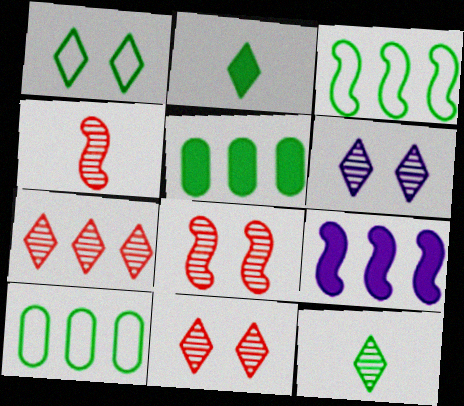[[6, 7, 12], 
[7, 9, 10]]